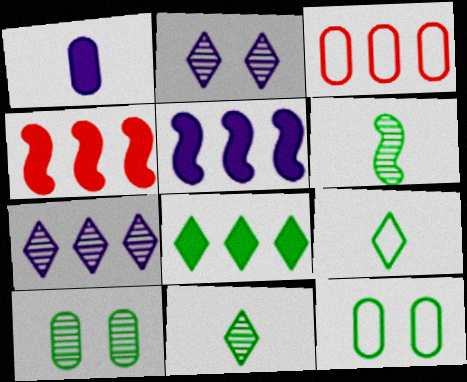[[1, 3, 10], 
[6, 8, 12]]